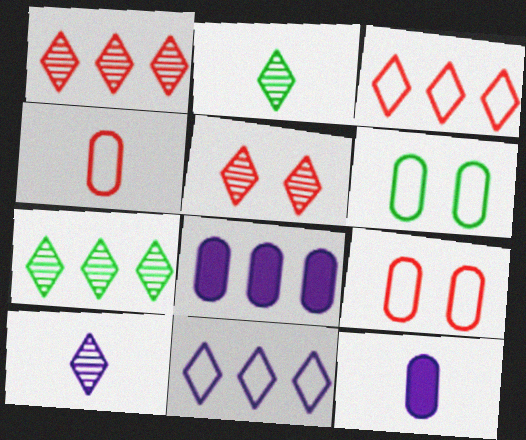[[5, 7, 10]]